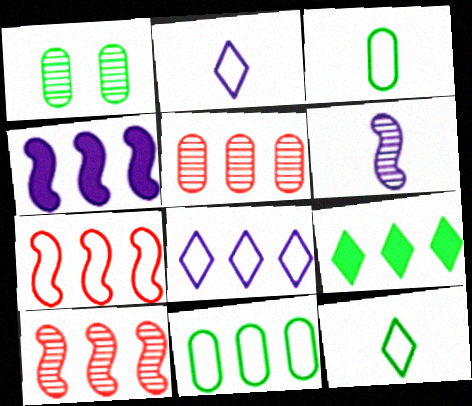[[7, 8, 11]]